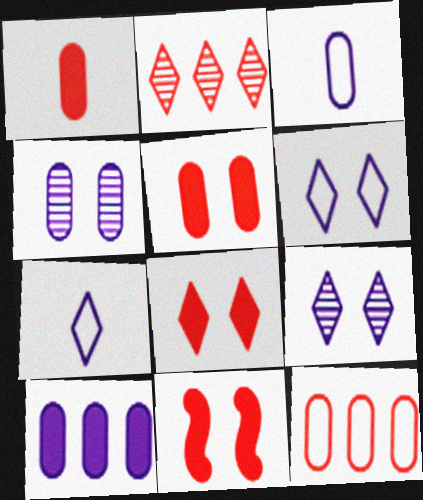[[3, 4, 10], 
[5, 8, 11]]